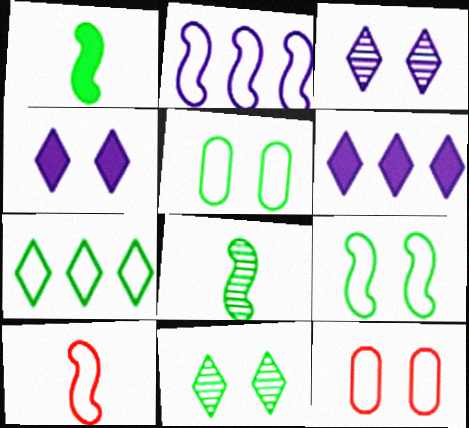[[2, 9, 10], 
[6, 8, 12]]